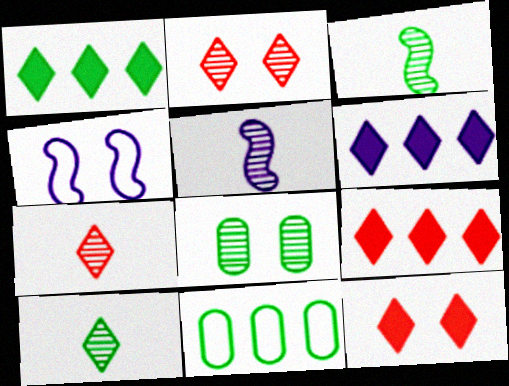[[1, 6, 9], 
[4, 8, 12], 
[5, 11, 12]]